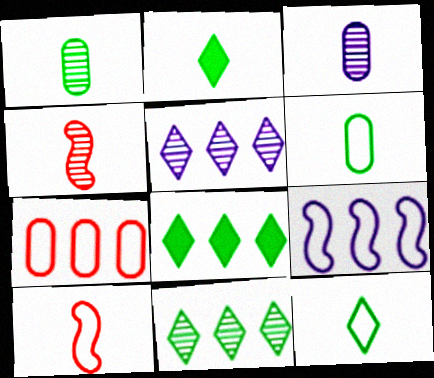[[2, 3, 10]]